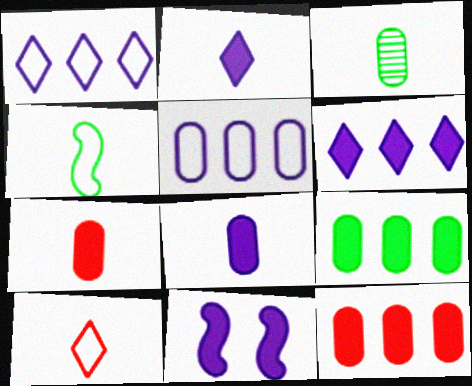[[6, 8, 11]]